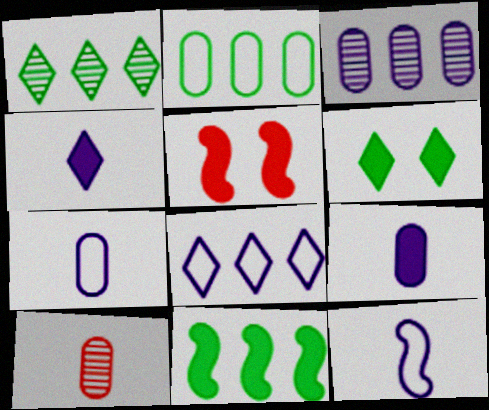[[1, 2, 11], 
[1, 5, 7]]